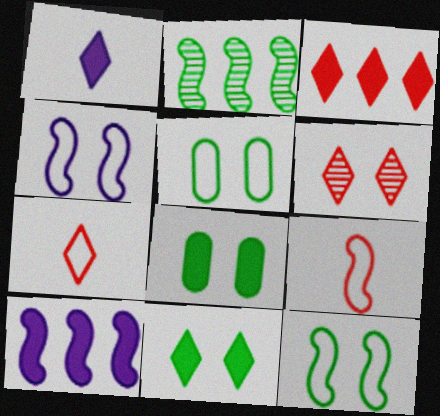[[1, 3, 11], 
[3, 6, 7], 
[4, 6, 8]]